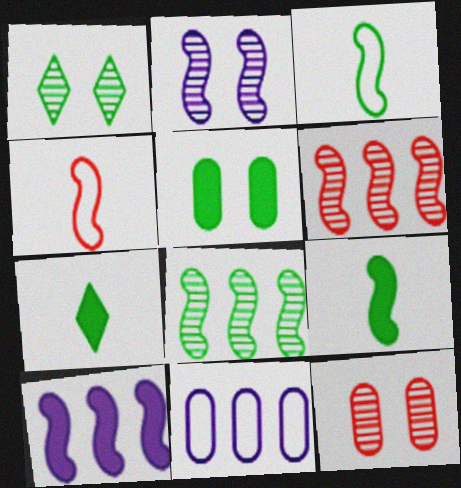[[1, 2, 12]]